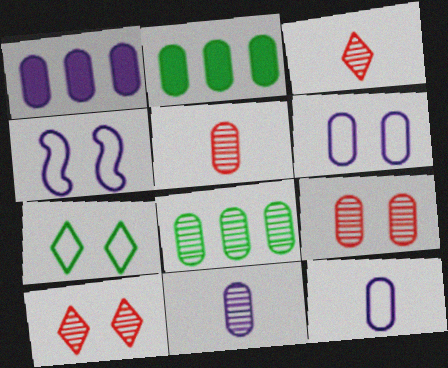[[1, 6, 11], 
[2, 3, 4], 
[2, 5, 6], 
[2, 9, 12], 
[8, 9, 11]]